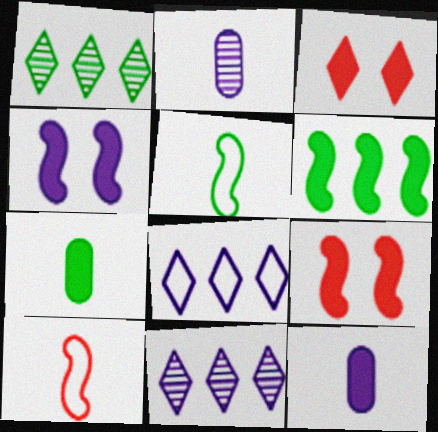[[2, 4, 8], 
[3, 6, 12]]